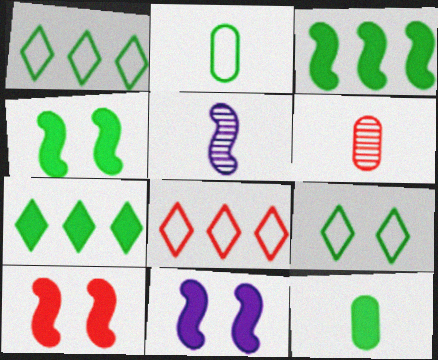[[1, 6, 11], 
[4, 7, 12], 
[4, 10, 11], 
[6, 8, 10]]